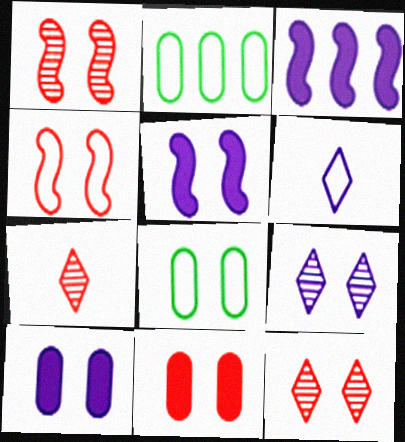[[2, 4, 6], 
[2, 5, 7], 
[3, 7, 8], 
[4, 11, 12], 
[5, 8, 12]]